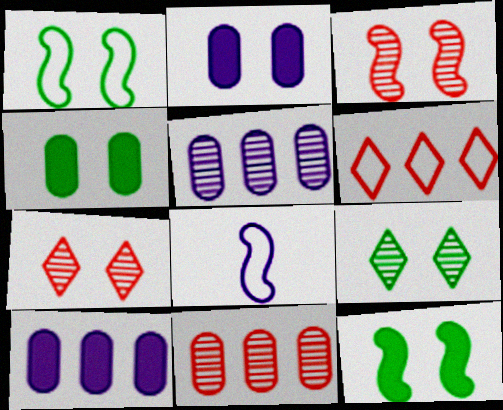[[1, 2, 7], 
[1, 4, 9]]